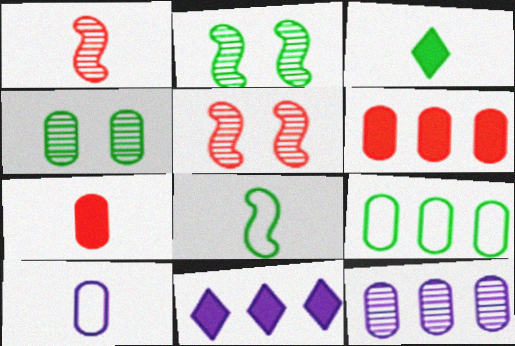[[1, 3, 10], 
[2, 3, 9], 
[4, 6, 10], 
[6, 9, 12]]